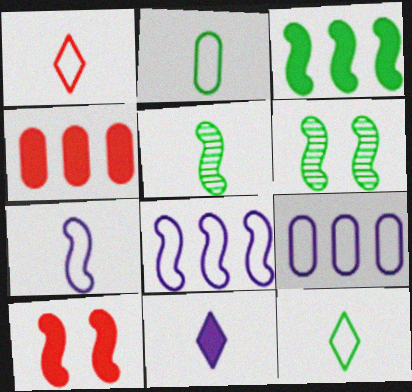[[1, 2, 7], 
[5, 8, 10]]